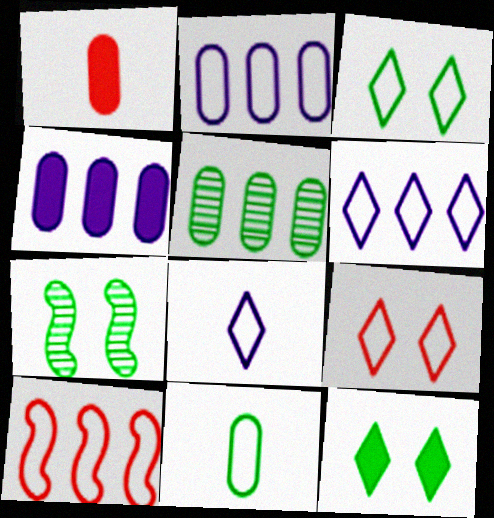[[1, 6, 7]]